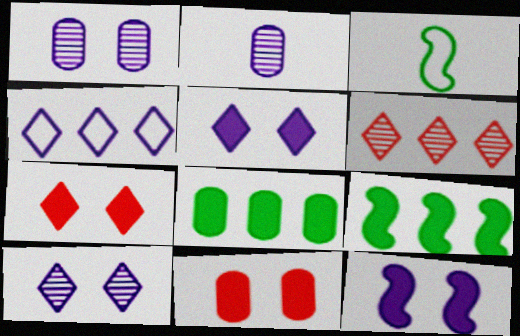[[2, 4, 12]]